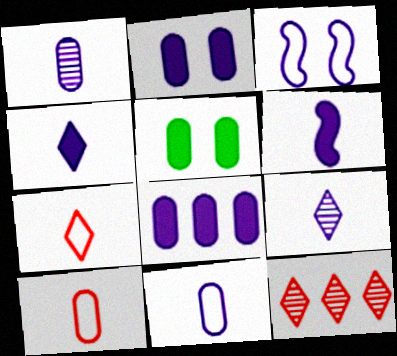[[3, 8, 9], 
[6, 9, 11]]